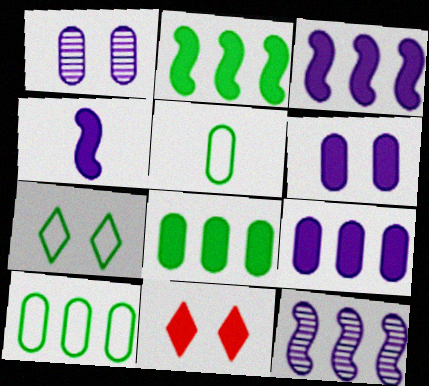[[4, 8, 11], 
[5, 11, 12]]